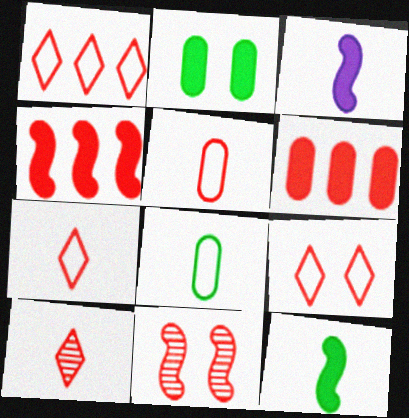[[1, 7, 9], 
[3, 8, 10], 
[6, 7, 11]]